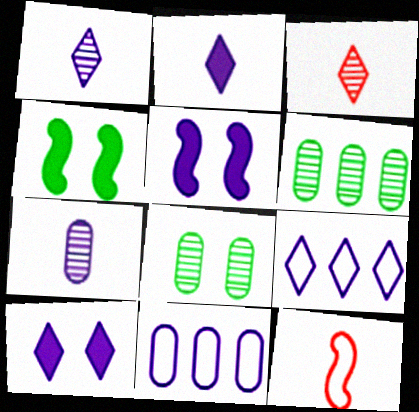[[1, 5, 11], 
[1, 9, 10], 
[3, 4, 11], 
[5, 7, 9], 
[6, 10, 12]]